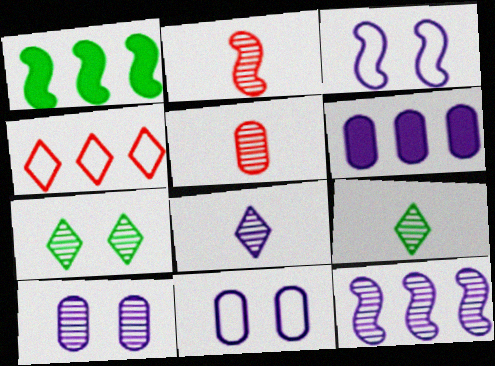[[1, 2, 3], 
[3, 6, 8], 
[5, 7, 12], 
[8, 10, 12]]